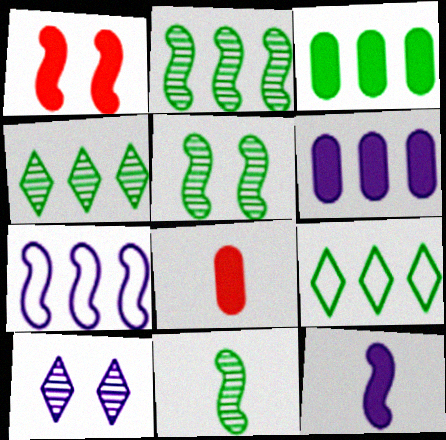[[1, 7, 11], 
[2, 3, 9], 
[2, 5, 11]]